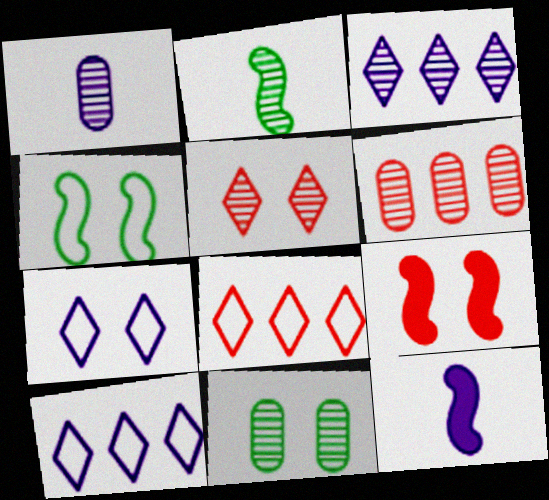[[1, 6, 11], 
[7, 9, 11], 
[8, 11, 12]]